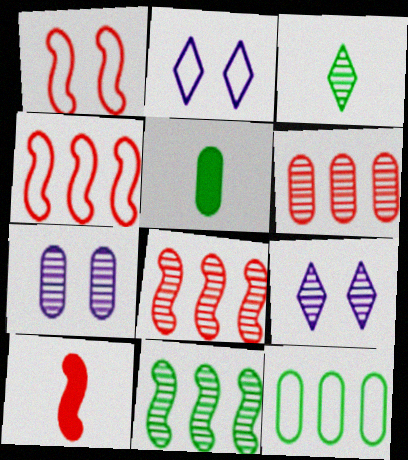[[1, 8, 10], 
[2, 5, 8], 
[3, 7, 8], 
[4, 5, 9], 
[9, 10, 12]]